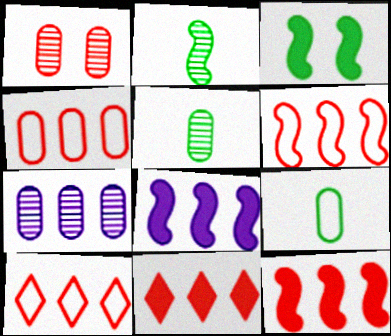[[1, 5, 7], 
[4, 6, 10]]